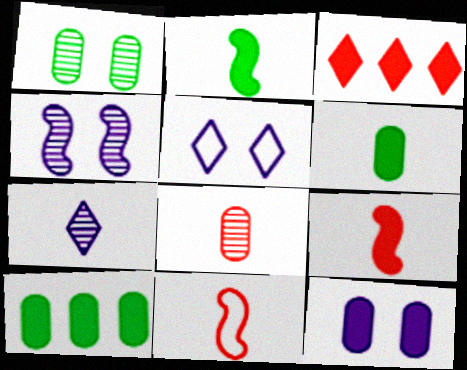[[2, 3, 12], 
[4, 5, 12], 
[6, 7, 11]]